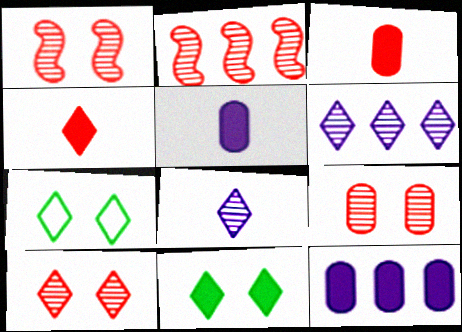[[1, 9, 10], 
[2, 5, 7], 
[4, 6, 7]]